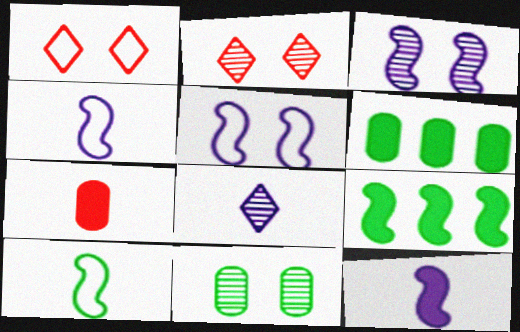[[2, 3, 11], 
[2, 4, 6], 
[7, 8, 10]]